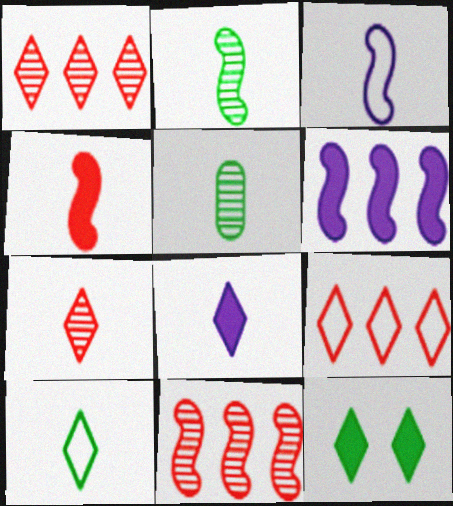[[2, 3, 4], 
[7, 8, 10]]